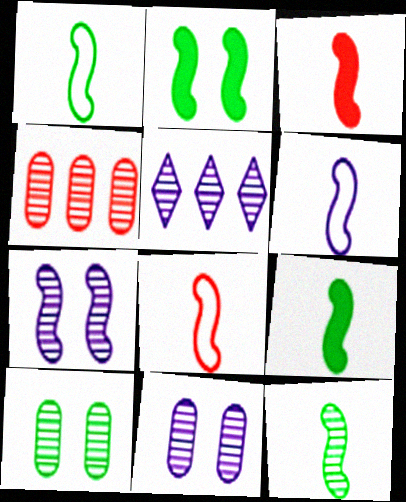[[1, 6, 8], 
[1, 9, 12], 
[3, 6, 12]]